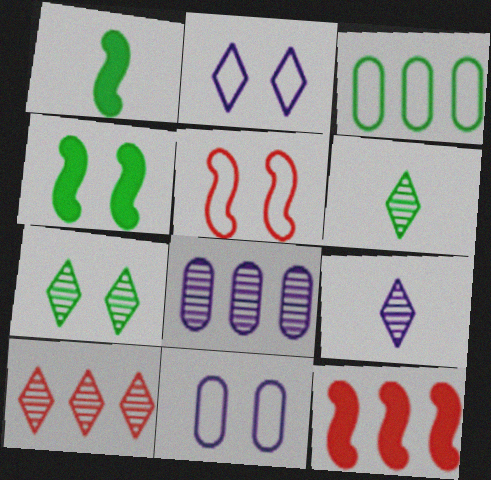[[1, 3, 7], 
[1, 10, 11], 
[3, 4, 6], 
[6, 11, 12], 
[7, 9, 10]]